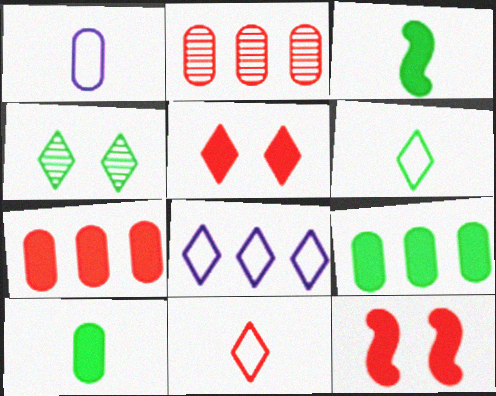[[2, 11, 12]]